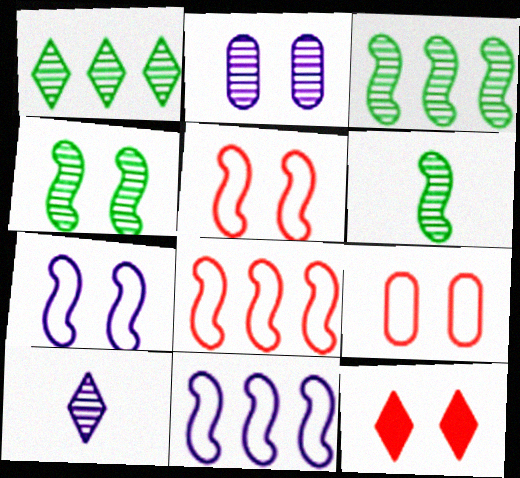[[3, 4, 6]]